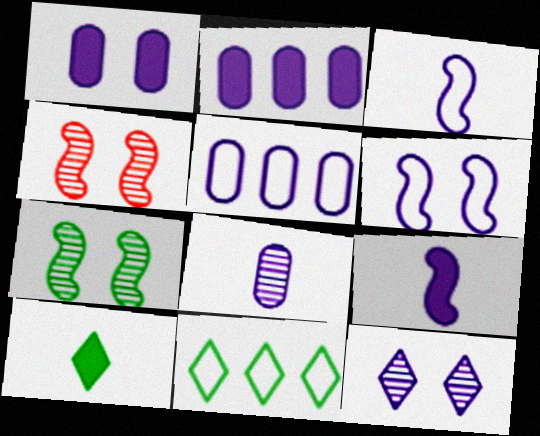[[1, 5, 8], 
[1, 6, 12], 
[2, 3, 12], 
[4, 5, 10], 
[5, 9, 12]]